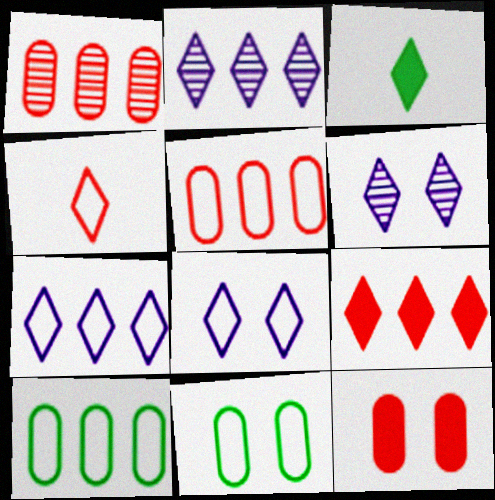[]